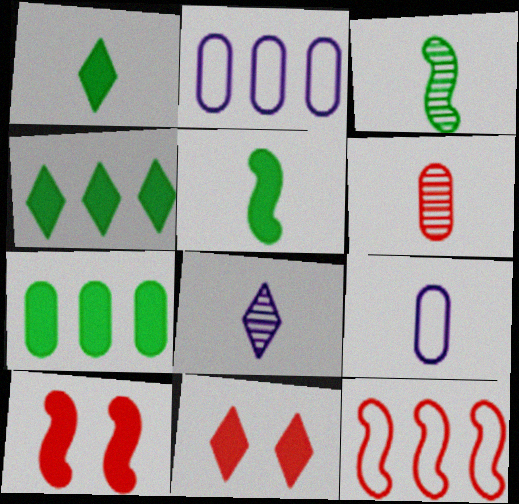[[2, 3, 11], 
[3, 6, 8], 
[6, 11, 12]]